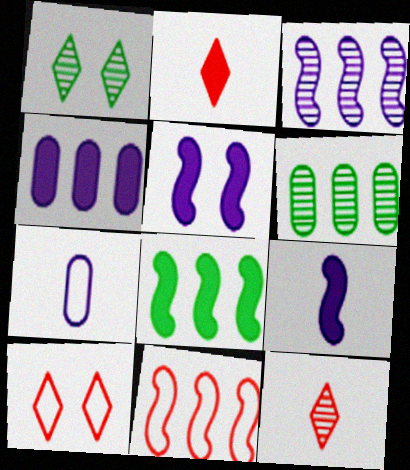[[3, 8, 11], 
[6, 9, 10]]